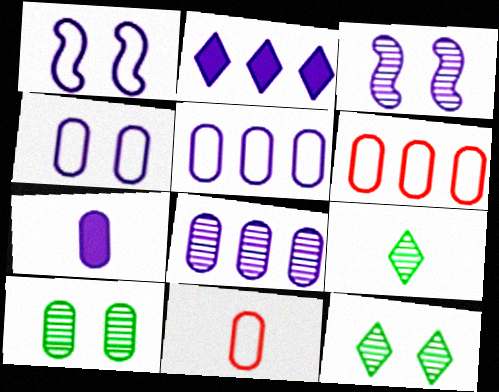[[4, 7, 8], 
[6, 7, 10]]